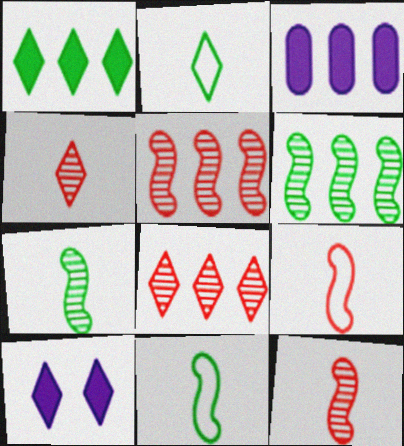[[2, 8, 10]]